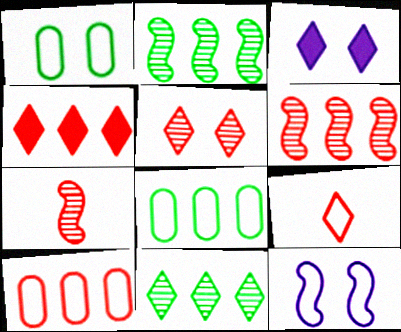[[3, 7, 8], 
[3, 9, 11], 
[4, 5, 9], 
[4, 6, 10], 
[8, 9, 12]]